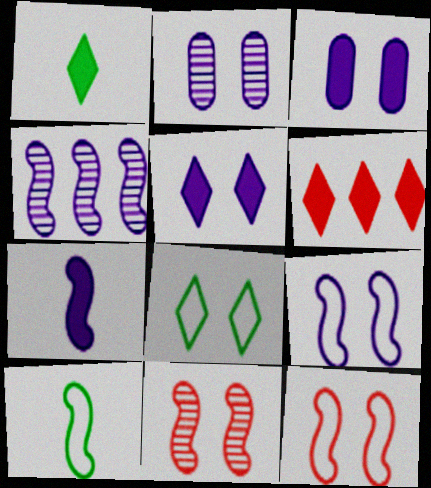[[1, 5, 6], 
[2, 5, 9], 
[2, 6, 10], 
[3, 8, 11], 
[4, 7, 9]]